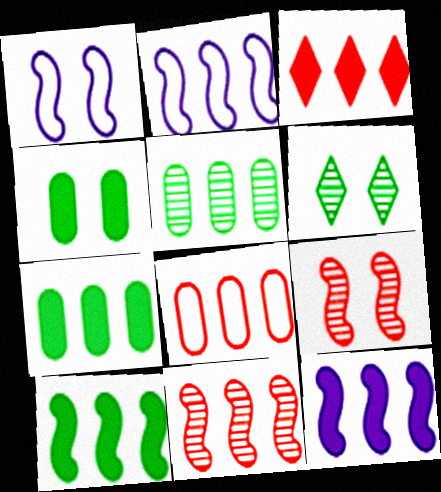[[2, 3, 5], 
[2, 10, 11], 
[3, 7, 12], 
[3, 8, 11]]